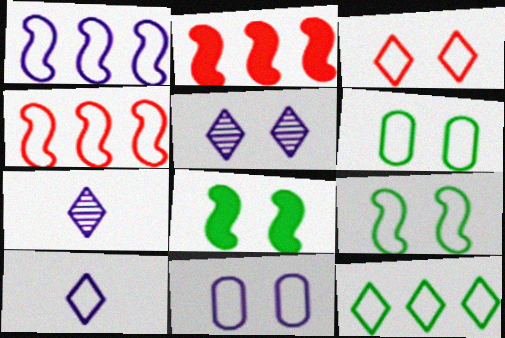[[1, 10, 11], 
[2, 6, 7], 
[3, 9, 11], 
[3, 10, 12], 
[4, 6, 10]]